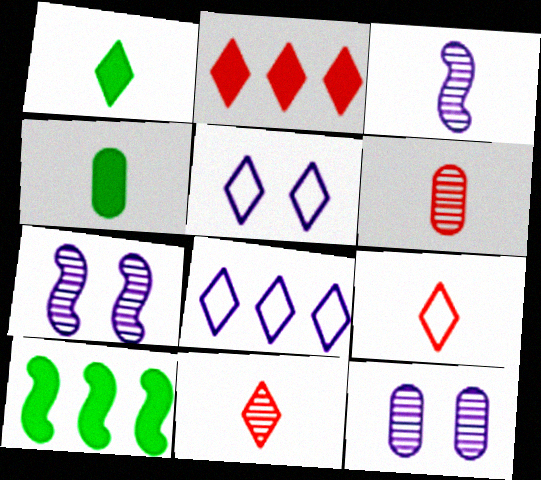[[3, 4, 9], 
[5, 6, 10], 
[9, 10, 12]]